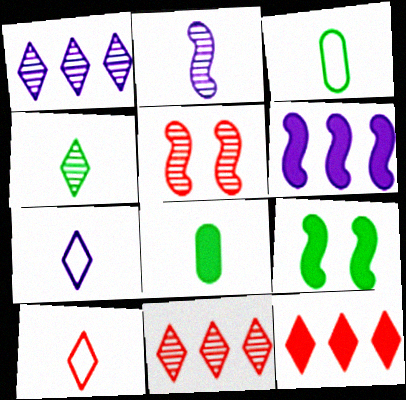[[2, 8, 10]]